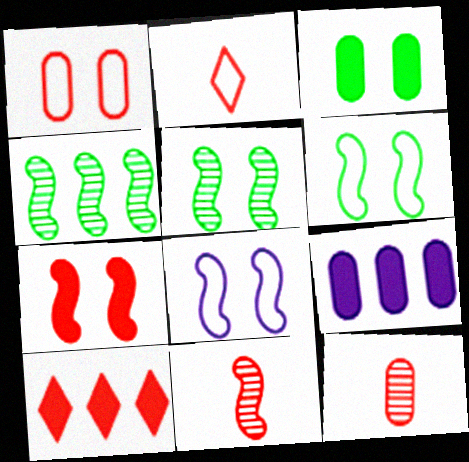[[1, 10, 11], 
[2, 5, 9], 
[5, 7, 8]]